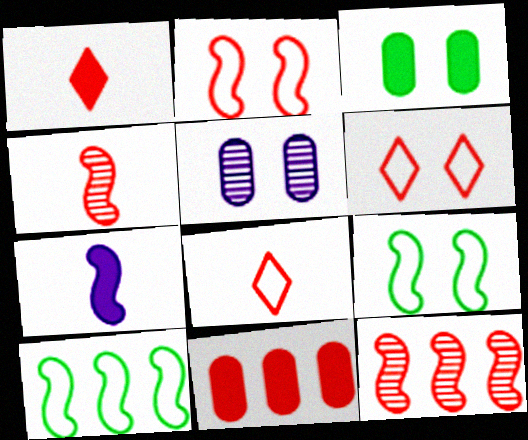[[1, 5, 10], 
[4, 6, 11], 
[7, 9, 12]]